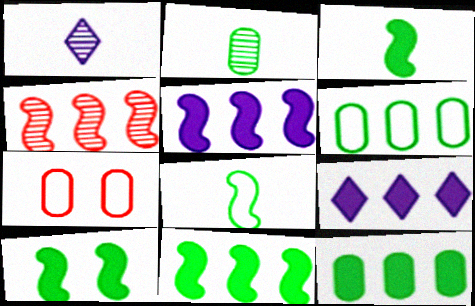[[1, 7, 11], 
[3, 10, 11], 
[4, 6, 9]]